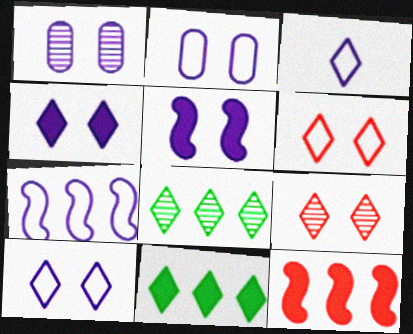[[1, 5, 10], 
[2, 3, 7], 
[3, 9, 11]]